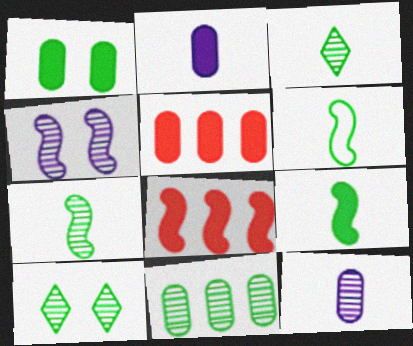[[1, 2, 5], 
[4, 6, 8], 
[6, 7, 9], 
[7, 10, 11]]